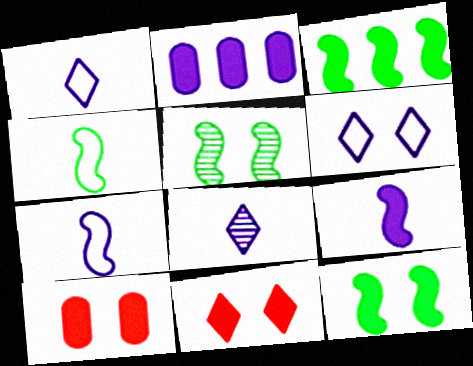[[3, 4, 5], 
[5, 6, 10]]